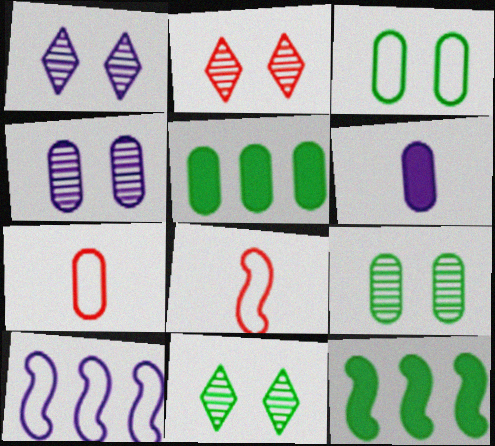[[1, 2, 11], 
[1, 5, 8], 
[1, 6, 10], 
[1, 7, 12], 
[4, 5, 7]]